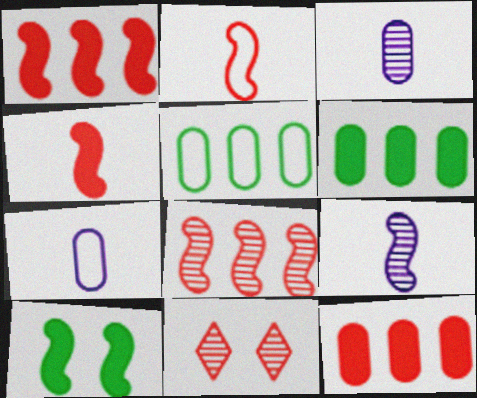[[2, 11, 12]]